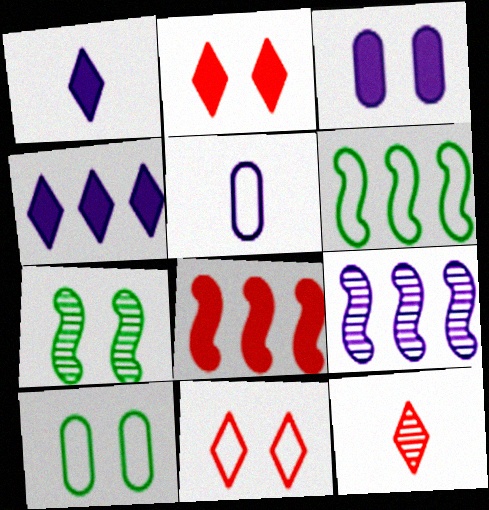[[3, 6, 12], 
[3, 7, 11], 
[5, 6, 11], 
[6, 8, 9]]